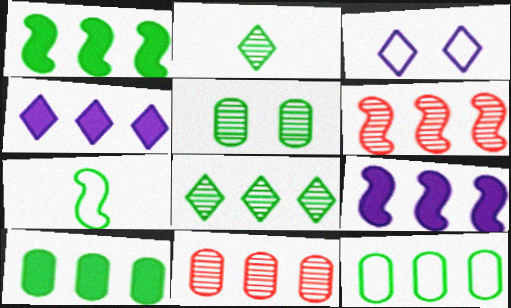[[1, 8, 12], 
[4, 6, 12]]